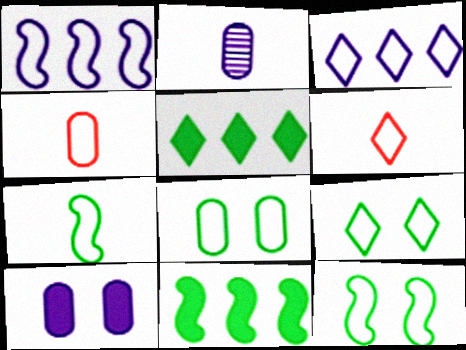[[1, 4, 9], 
[1, 6, 8], 
[3, 4, 12], 
[3, 6, 9], 
[8, 9, 12]]